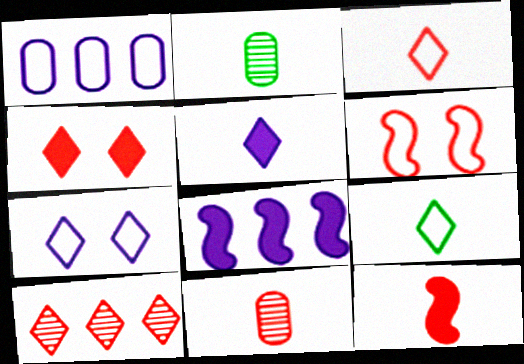[[1, 6, 9], 
[3, 4, 10], 
[3, 11, 12]]